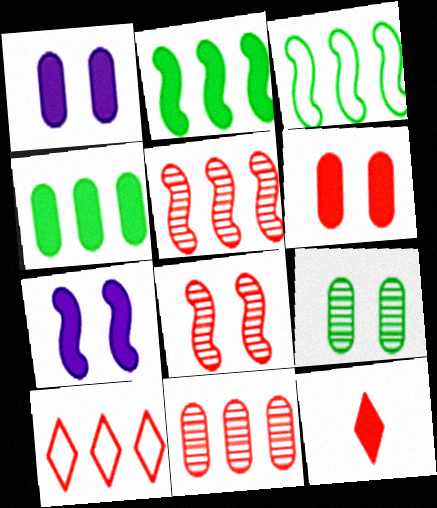[[1, 2, 12], 
[4, 7, 12]]